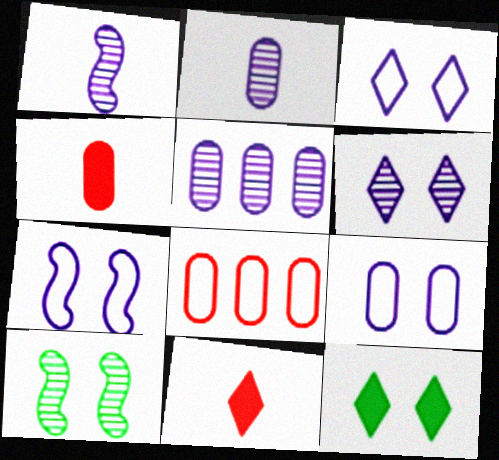[[1, 5, 6], 
[1, 8, 12], 
[3, 7, 9]]